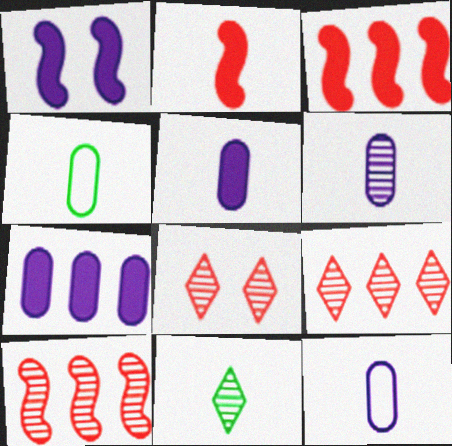[[1, 4, 9], 
[2, 11, 12], 
[5, 6, 12]]